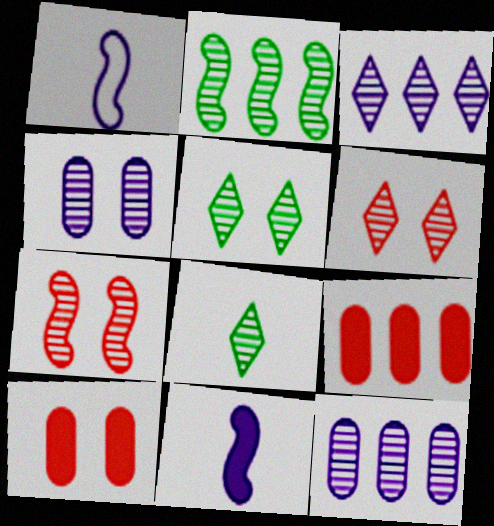[[1, 5, 9], 
[3, 6, 8], 
[4, 5, 7], 
[7, 8, 12]]